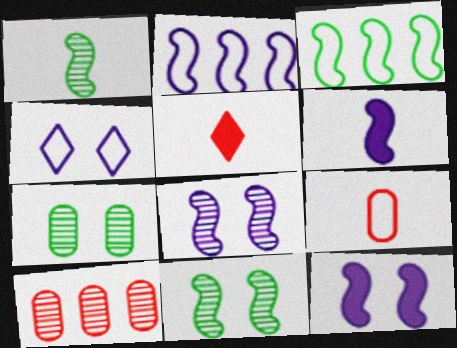[[2, 5, 7], 
[2, 6, 8], 
[3, 4, 9]]